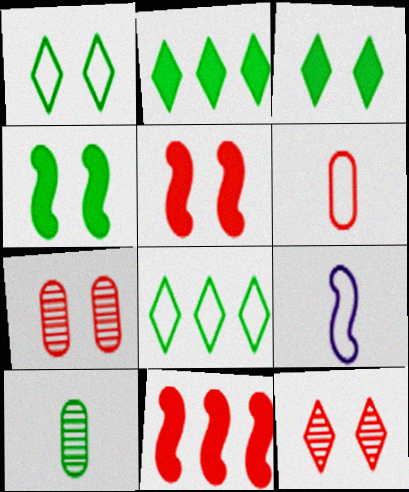[[2, 7, 9], 
[4, 8, 10], 
[6, 11, 12]]